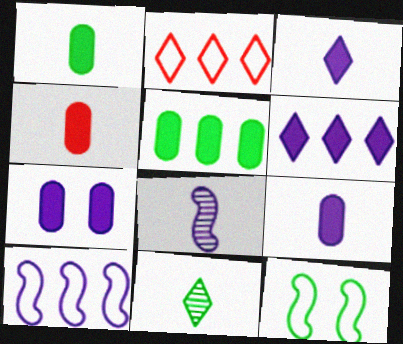[[1, 4, 9], 
[4, 5, 7], 
[5, 11, 12]]